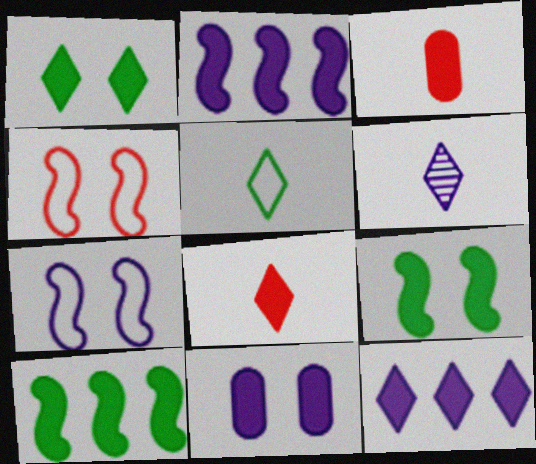[[1, 2, 3], 
[1, 8, 12], 
[3, 9, 12], 
[5, 6, 8], 
[8, 10, 11]]